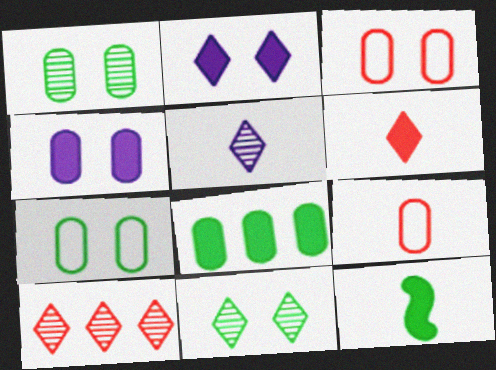[[1, 3, 4], 
[5, 9, 12], 
[5, 10, 11]]